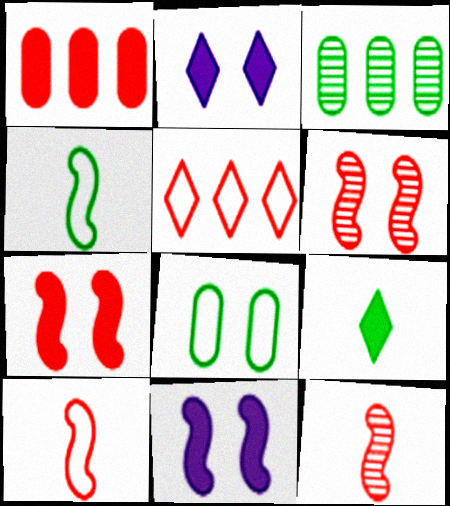[[1, 9, 11], 
[2, 3, 10], 
[2, 6, 8]]